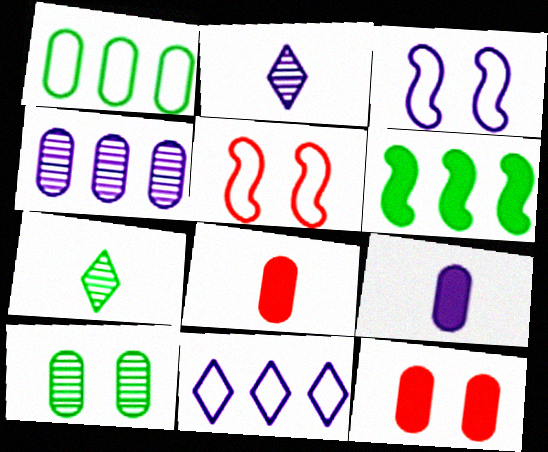[]